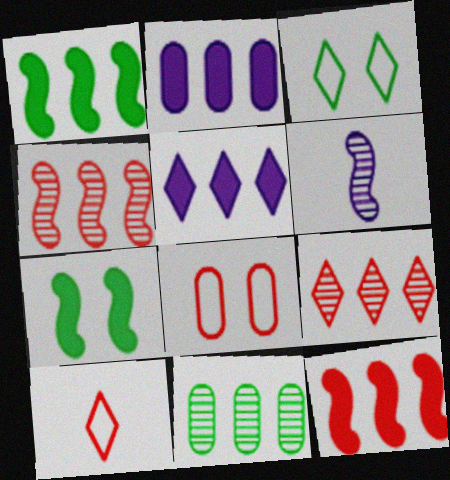[]